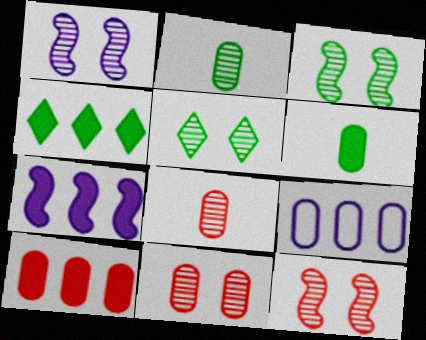[[1, 3, 12], 
[1, 5, 11], 
[4, 7, 10], 
[6, 9, 11]]